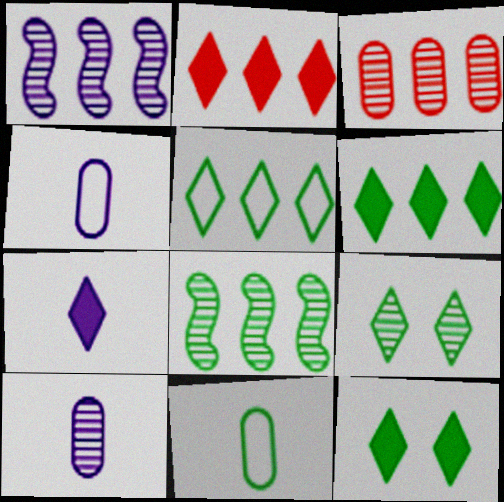[[2, 7, 12], 
[8, 11, 12]]